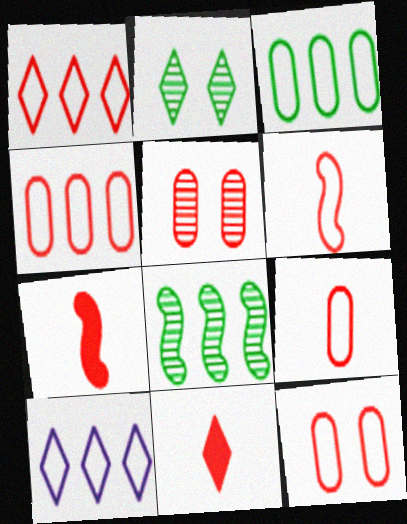[[1, 5, 7], 
[1, 6, 12], 
[2, 10, 11], 
[4, 9, 12]]